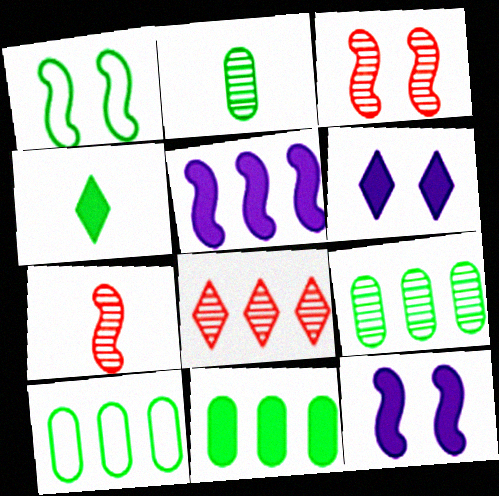[[1, 3, 12], 
[1, 4, 9], 
[1, 5, 7], 
[5, 8, 10], 
[6, 7, 10], 
[9, 10, 11]]